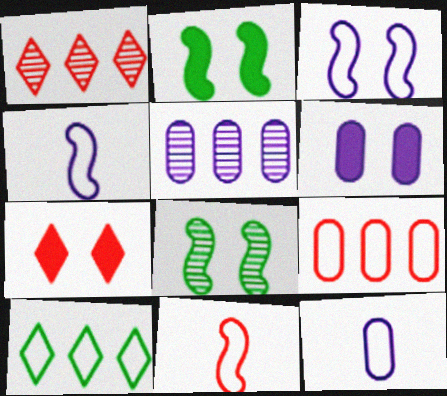[[1, 2, 12], 
[2, 6, 7], 
[5, 6, 12]]